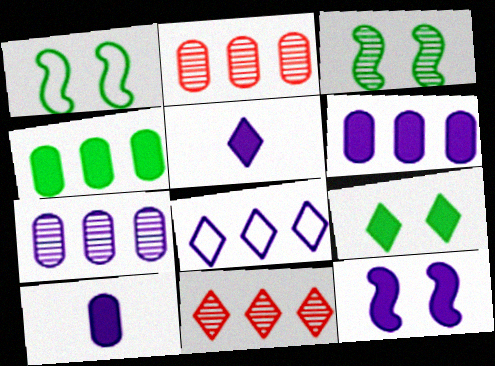[[1, 2, 5], 
[1, 10, 11], 
[5, 6, 12]]